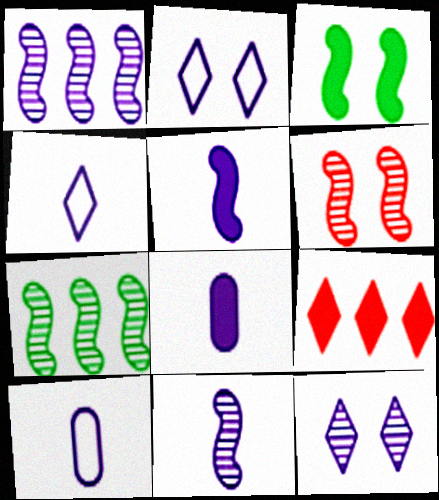[[1, 2, 8], 
[3, 8, 9], 
[4, 8, 11], 
[6, 7, 11]]